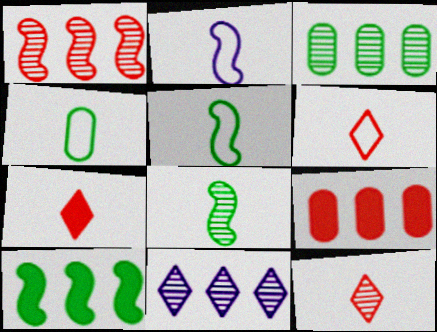[[1, 3, 11], 
[2, 4, 6], 
[6, 7, 12]]